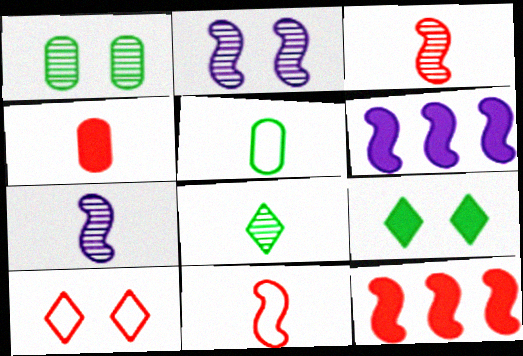[[4, 6, 9]]